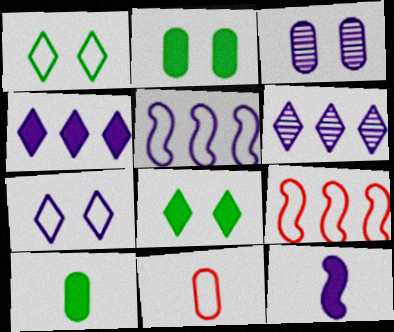[[1, 5, 11]]